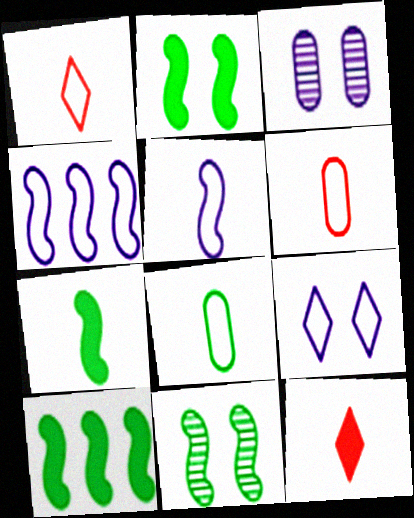[[1, 3, 10], 
[1, 5, 8], 
[2, 7, 10]]